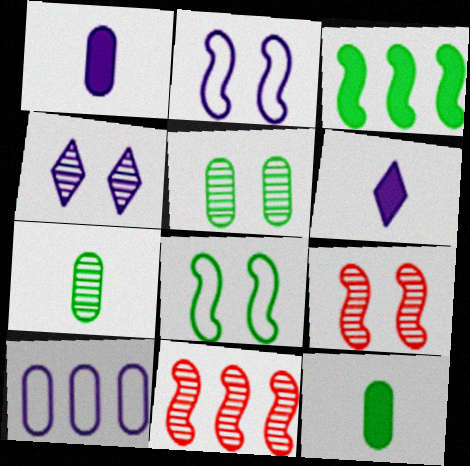[[4, 5, 9], 
[4, 7, 11]]